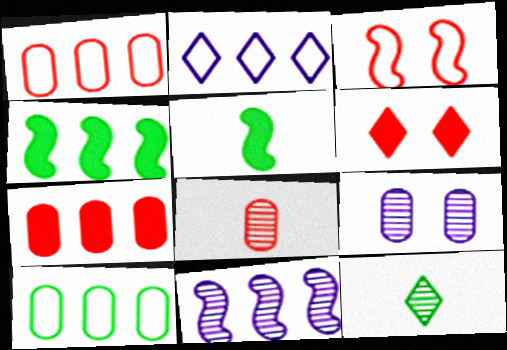[[2, 6, 12], 
[3, 5, 11]]